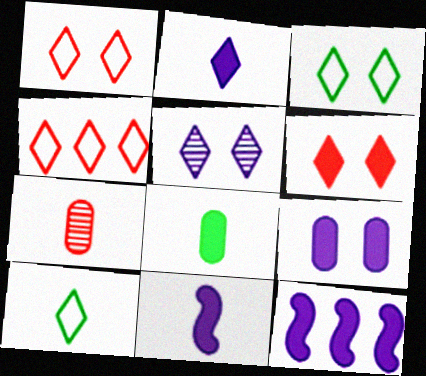[[2, 9, 12], 
[3, 5, 6], 
[3, 7, 12], 
[6, 8, 12], 
[7, 10, 11]]